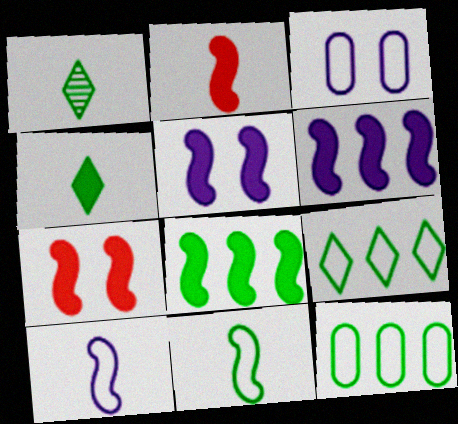[[2, 5, 8]]